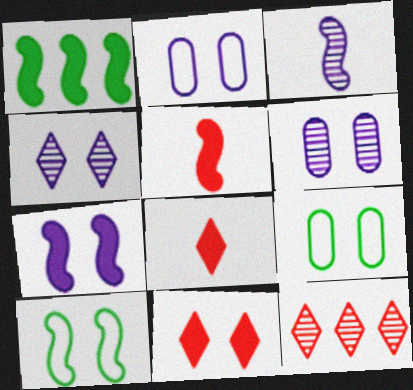[[1, 5, 7], 
[2, 4, 7], 
[6, 10, 11]]